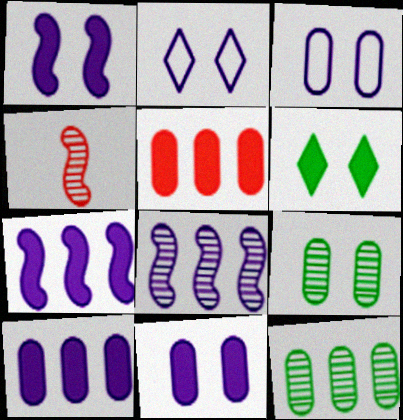[]